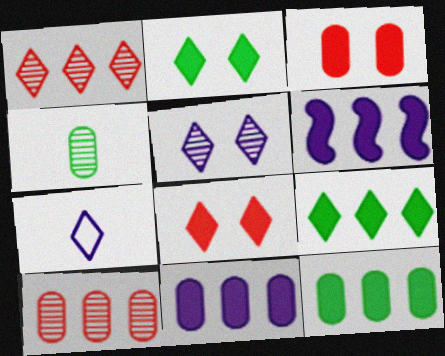[[1, 2, 7]]